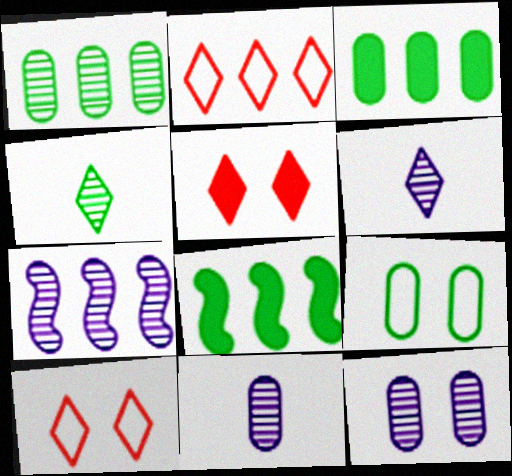[[2, 3, 7], 
[4, 8, 9], 
[6, 7, 12], 
[8, 10, 11]]